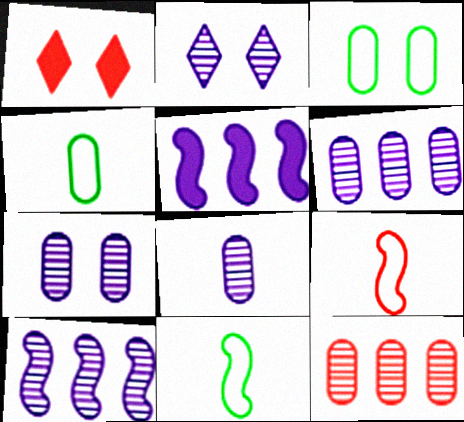[[1, 4, 10], 
[1, 6, 11], 
[1, 9, 12], 
[2, 8, 10], 
[6, 7, 8]]